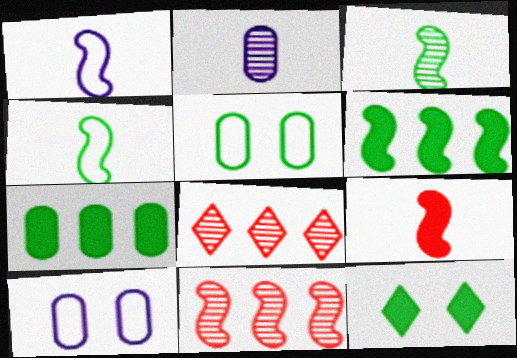[[1, 3, 9]]